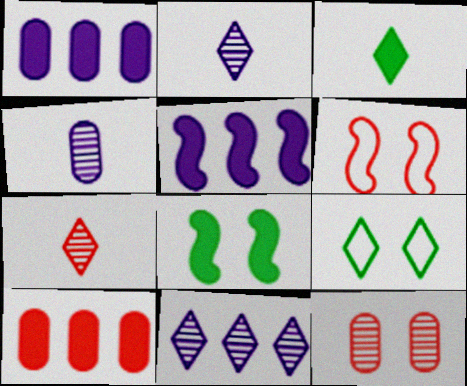[[6, 7, 10]]